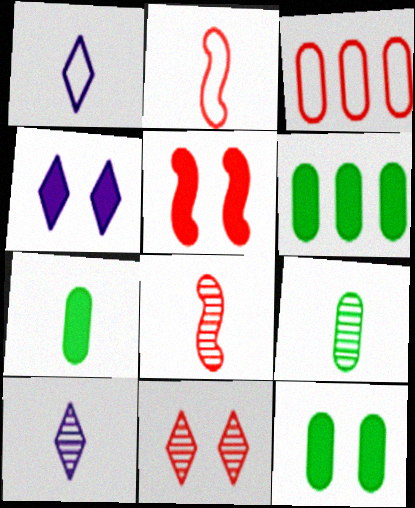[[1, 7, 8], 
[2, 7, 10], 
[4, 5, 12], 
[6, 7, 12], 
[8, 9, 10]]